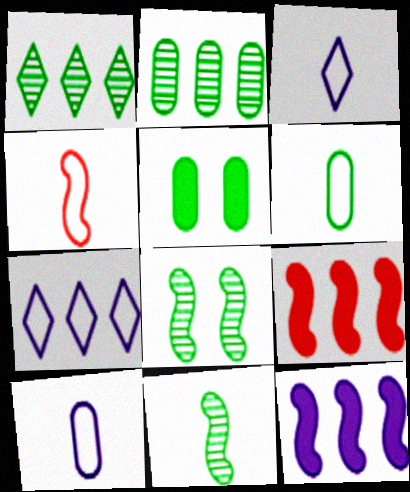[[2, 5, 6], 
[2, 7, 9], 
[3, 4, 6], 
[4, 8, 12]]